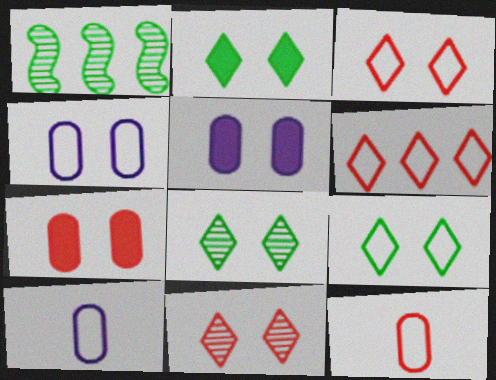[[2, 8, 9]]